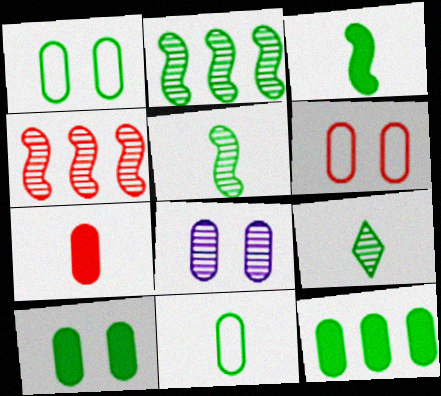[[3, 9, 11], 
[4, 8, 9], 
[6, 8, 10]]